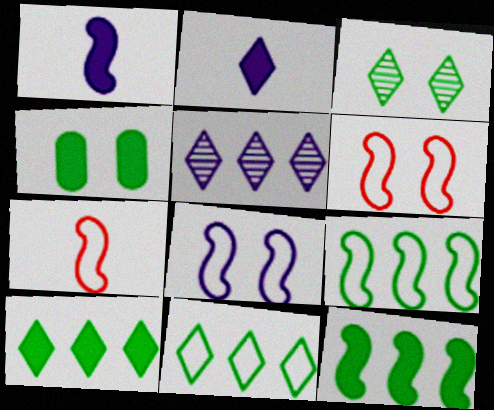[[4, 5, 7], 
[7, 8, 9]]